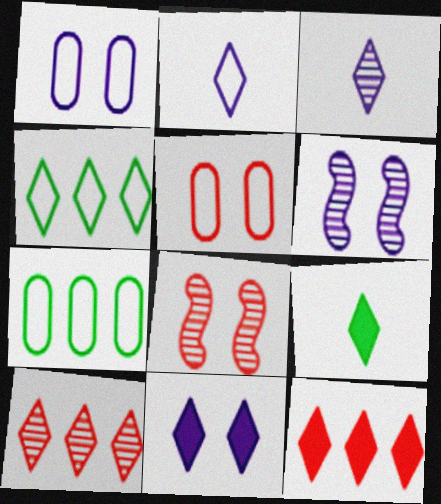[[1, 6, 11], 
[9, 11, 12]]